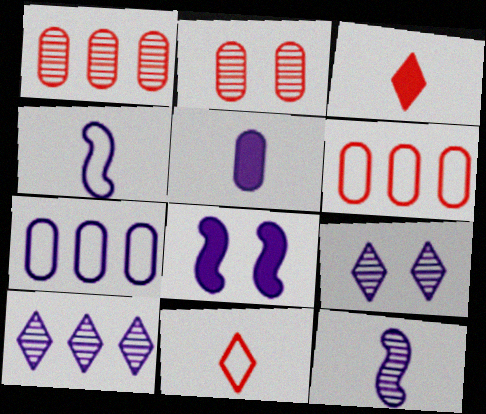[]